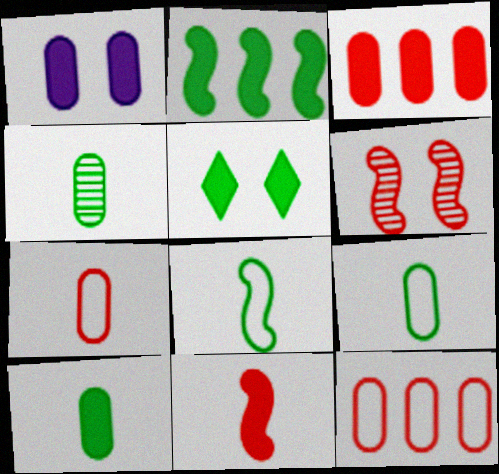[[1, 3, 10], 
[1, 4, 12], 
[2, 5, 10], 
[4, 9, 10]]